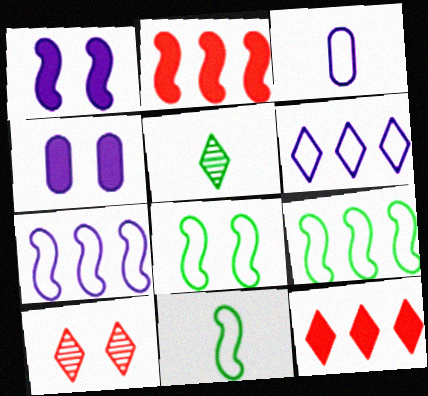[[4, 8, 10], 
[8, 9, 11]]